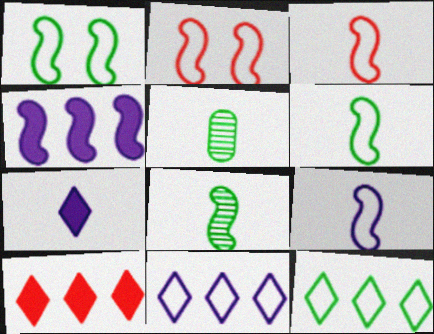[[2, 4, 8], 
[3, 5, 7], 
[3, 6, 9]]